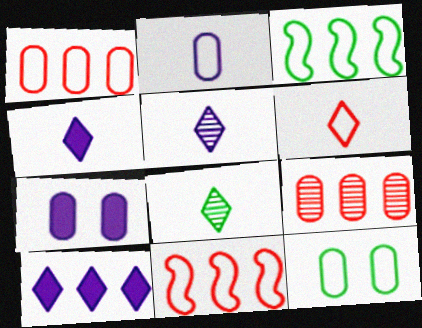[[1, 2, 12], 
[3, 9, 10], 
[4, 6, 8], 
[7, 8, 11]]